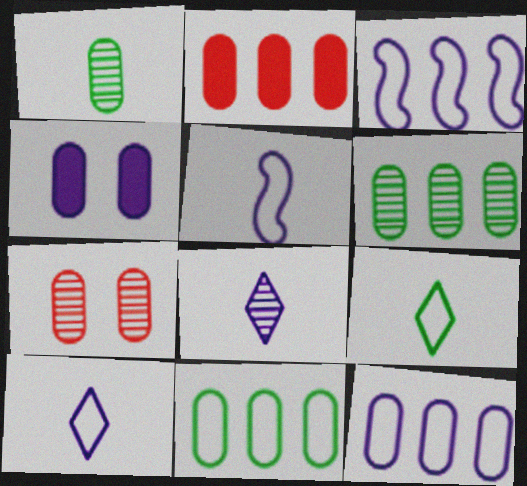[[2, 6, 12], 
[3, 4, 8]]